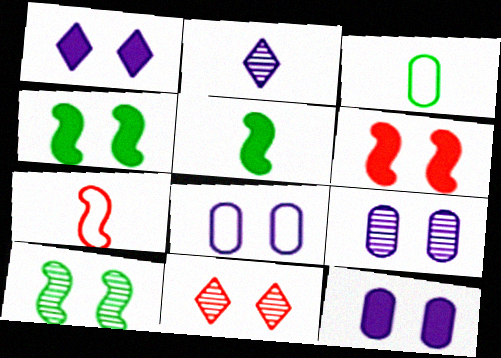[[4, 8, 11], 
[8, 9, 12], 
[9, 10, 11]]